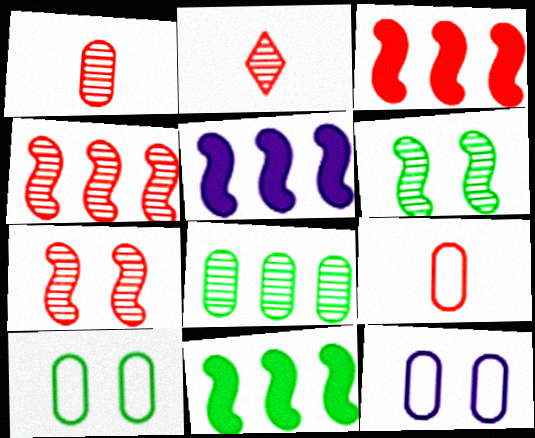[[2, 5, 10], 
[2, 11, 12], 
[3, 5, 11]]